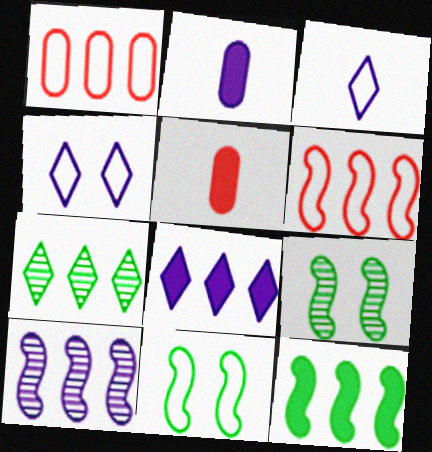[[1, 3, 11], 
[2, 4, 10], 
[6, 10, 12]]